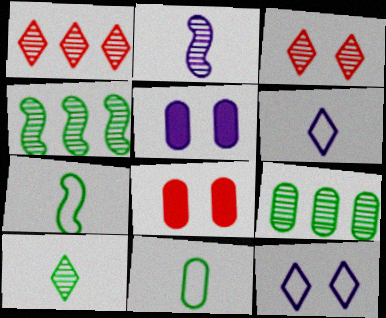[[1, 5, 7], 
[2, 3, 9], 
[4, 6, 8]]